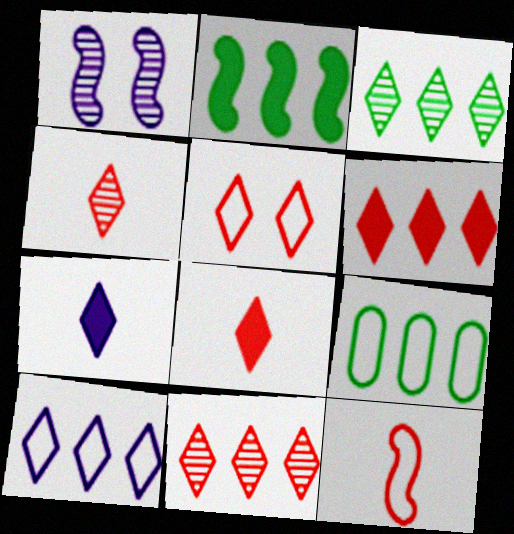[[1, 2, 12], 
[1, 8, 9], 
[2, 3, 9], 
[3, 5, 7], 
[3, 6, 10], 
[4, 5, 6], 
[5, 8, 11]]